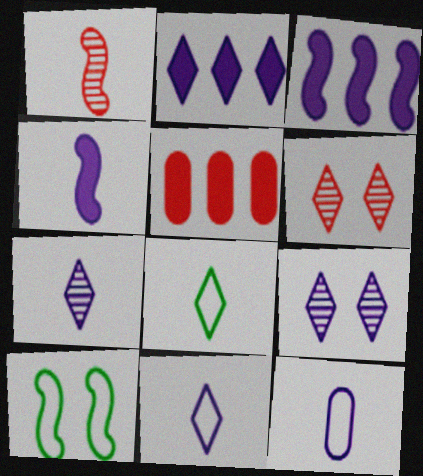[[1, 3, 10], 
[2, 6, 8], 
[2, 9, 11], 
[3, 9, 12], 
[4, 7, 12], 
[5, 7, 10]]